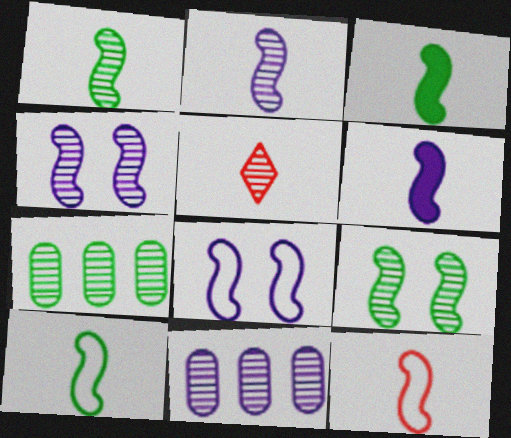[[1, 3, 10], 
[1, 6, 12], 
[2, 3, 12], 
[4, 5, 7], 
[5, 9, 11]]